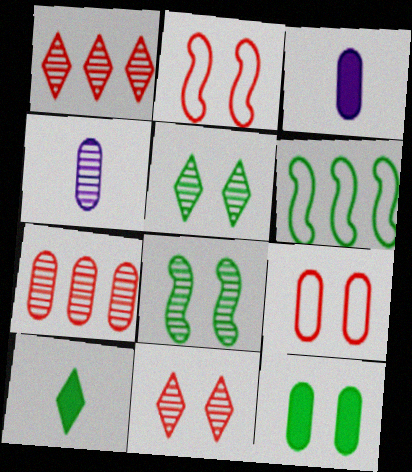[[1, 4, 8], 
[3, 6, 11]]